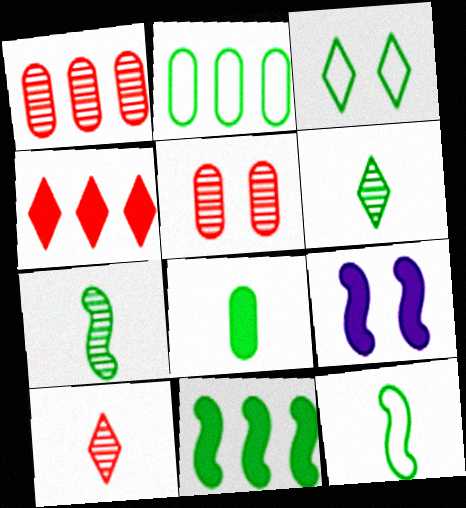[[2, 3, 12], 
[2, 9, 10], 
[3, 5, 9], 
[4, 8, 9], 
[6, 8, 12]]